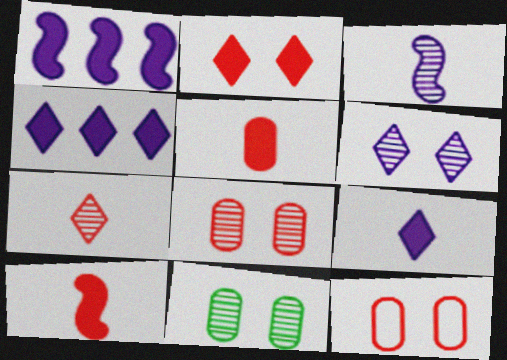[]